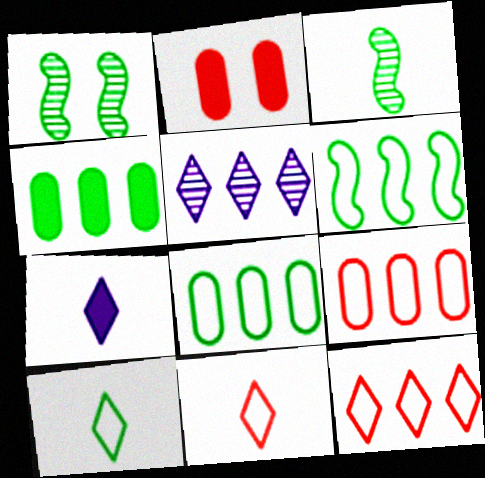[[1, 4, 10], 
[1, 7, 9]]